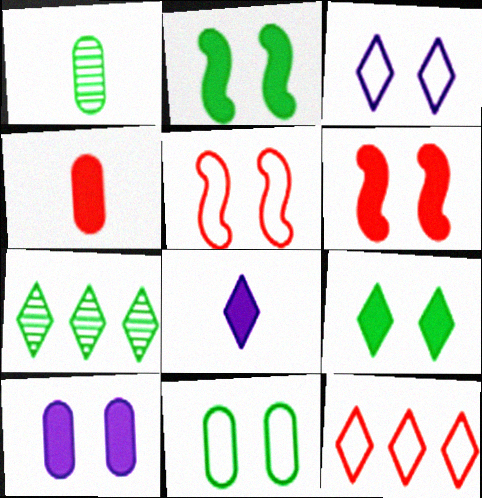[[3, 5, 11], 
[6, 9, 10]]